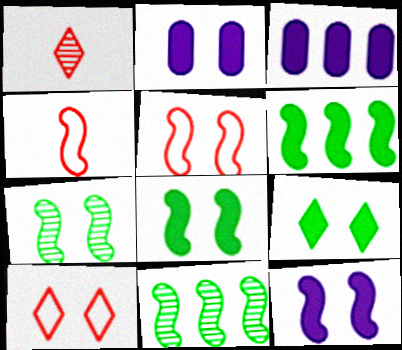[[2, 7, 10], 
[4, 11, 12], 
[5, 7, 12]]